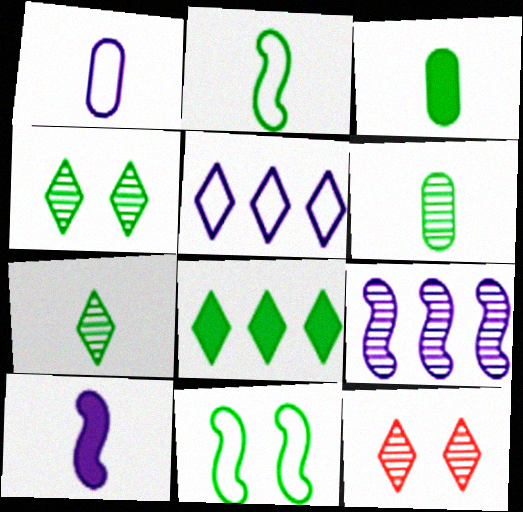[[2, 3, 7], 
[6, 8, 11], 
[6, 9, 12]]